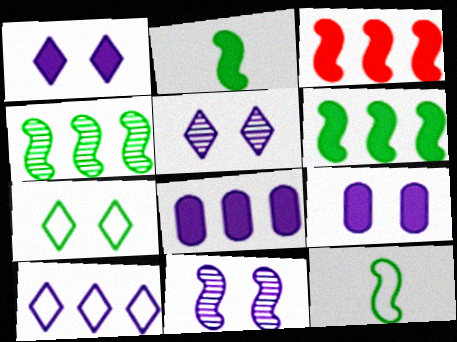[[3, 11, 12]]